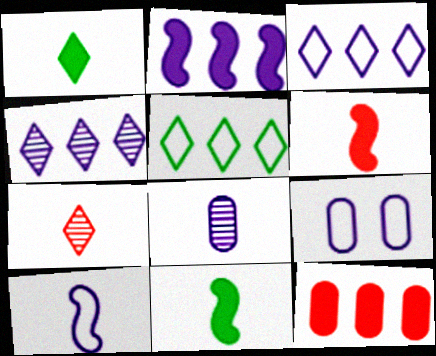[[3, 9, 10]]